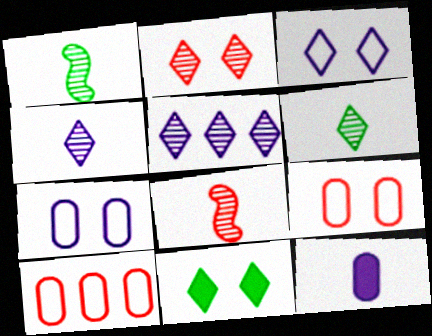[[2, 3, 11], 
[2, 5, 6]]